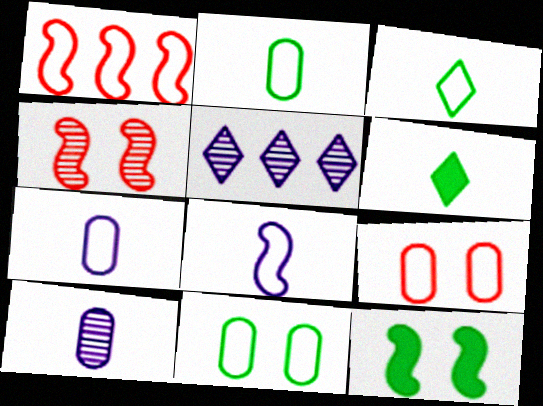[]